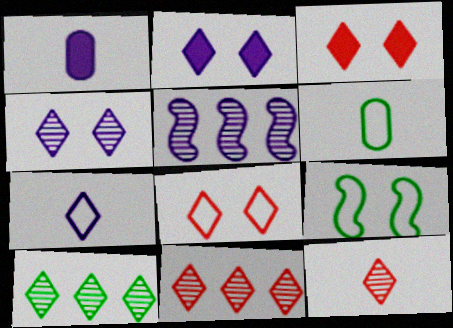[[1, 9, 11], 
[3, 5, 6], 
[3, 7, 10], 
[4, 10, 12]]